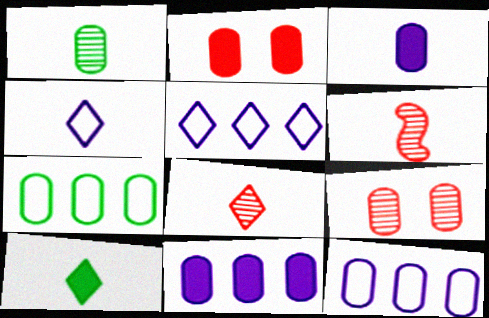[[1, 2, 12], 
[3, 7, 9], 
[4, 8, 10]]